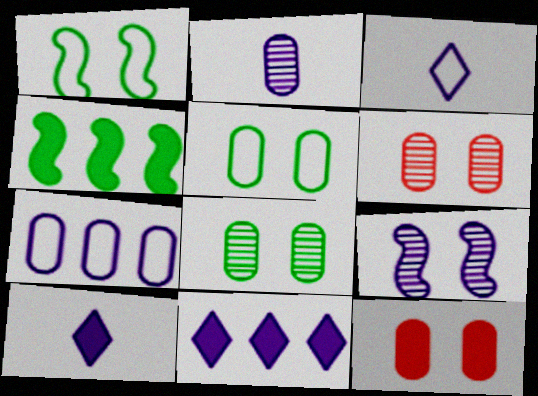[[3, 4, 6], 
[4, 10, 12], 
[7, 9, 10]]